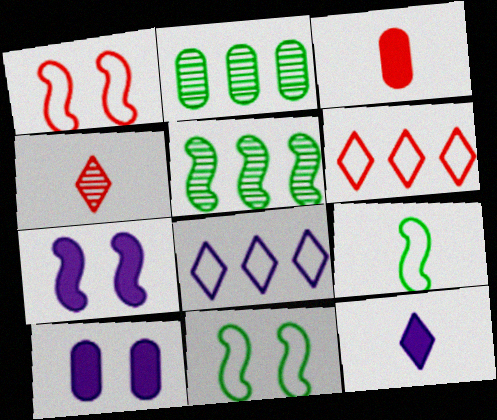[[1, 2, 12]]